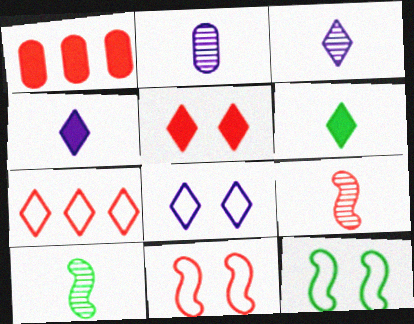[[1, 3, 12], 
[1, 8, 10]]